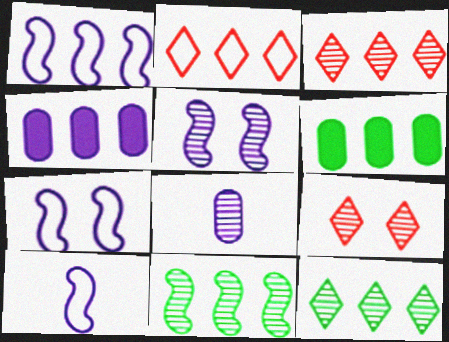[[1, 3, 6], 
[1, 7, 10], 
[2, 4, 11], 
[6, 9, 10], 
[8, 9, 11]]